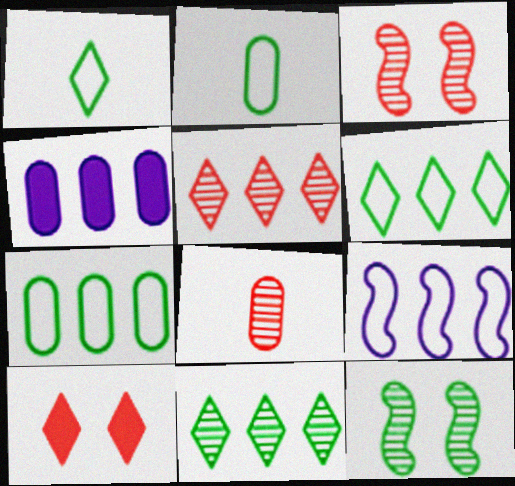[[1, 3, 4], 
[3, 5, 8]]